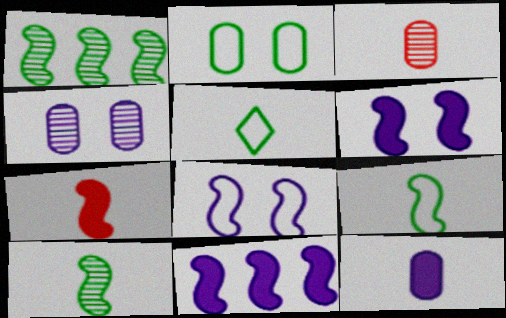[[1, 7, 8]]